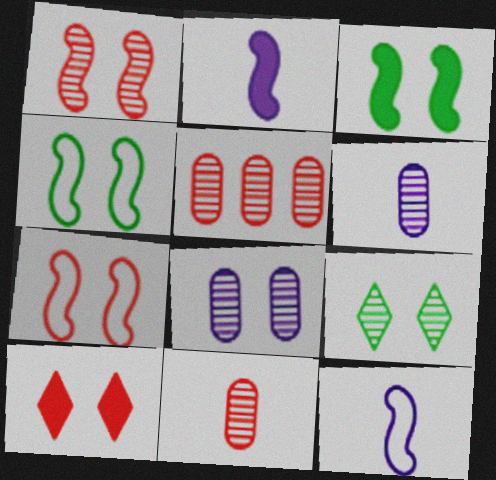[[1, 8, 9], 
[4, 8, 10]]